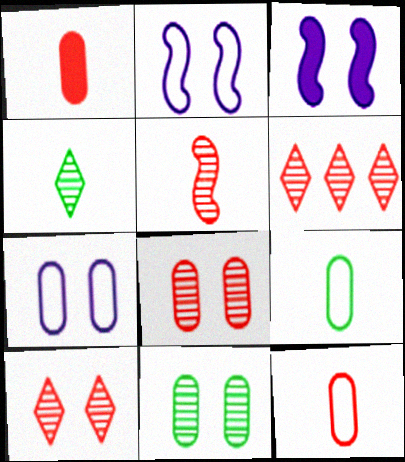[[3, 6, 9], 
[5, 6, 8]]